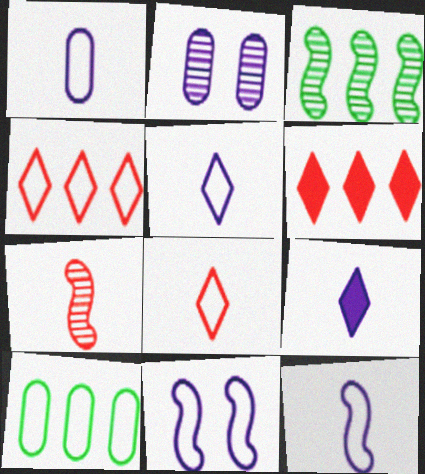[[1, 5, 12], 
[8, 10, 11]]